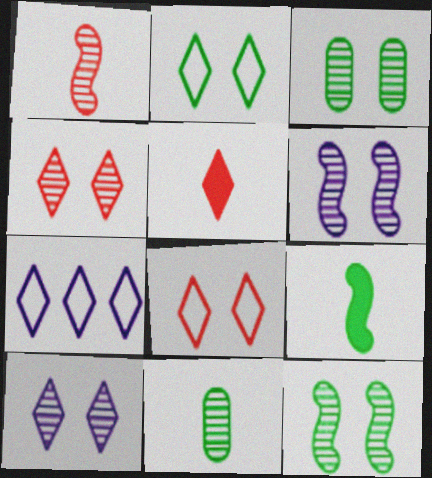[[3, 4, 6]]